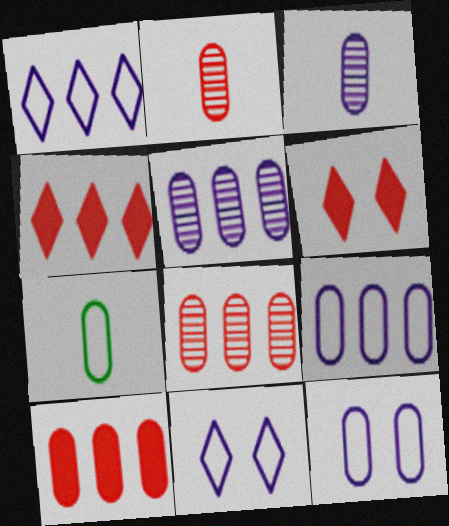[]